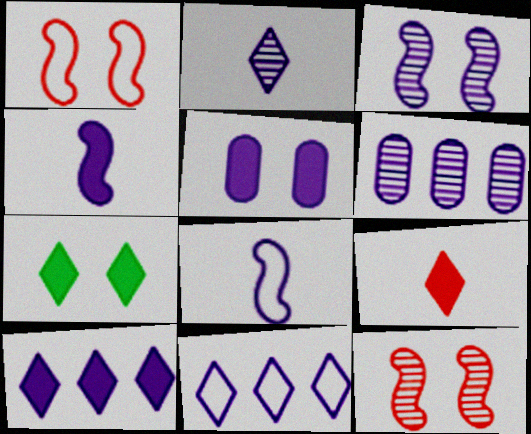[[2, 3, 6], 
[4, 5, 10], 
[7, 9, 10]]